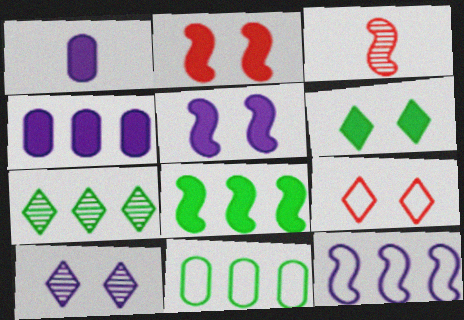[[1, 10, 12], 
[6, 9, 10], 
[7, 8, 11]]